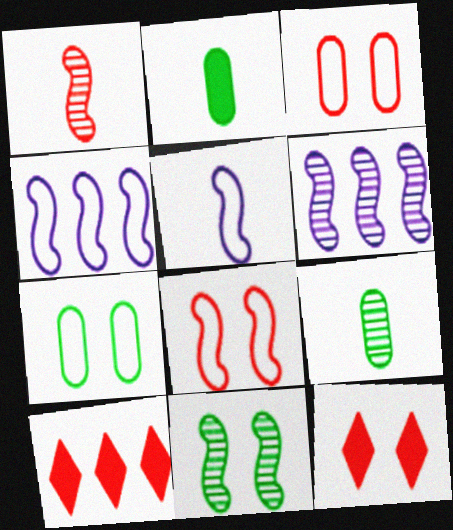[[1, 3, 10], 
[1, 6, 11], 
[4, 9, 12]]